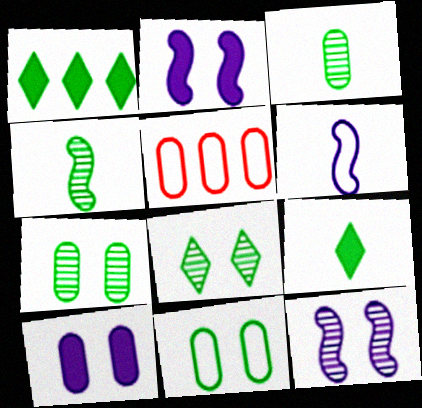[[1, 4, 11], 
[3, 5, 10], 
[5, 9, 12]]